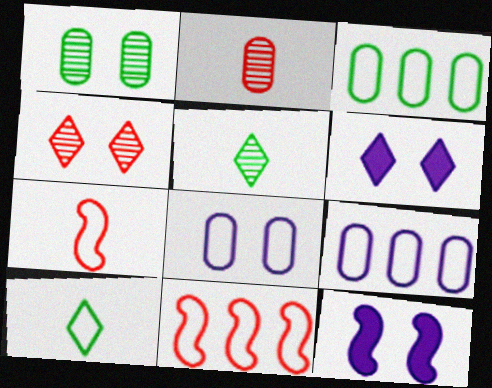[[8, 10, 11]]